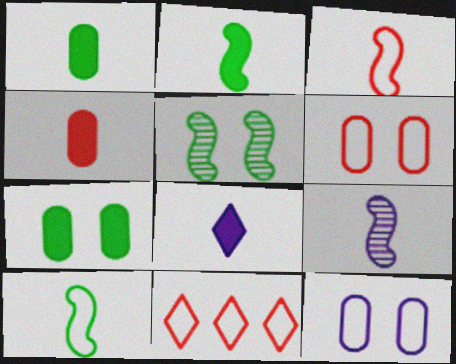[[2, 3, 9], 
[2, 4, 8], 
[3, 6, 11], 
[7, 9, 11], 
[10, 11, 12]]